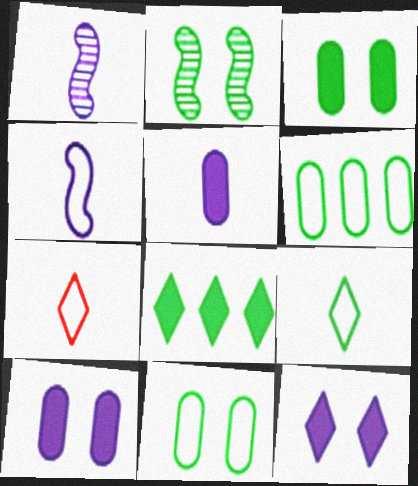[]